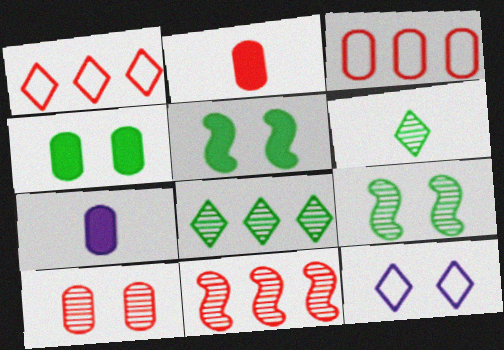[[1, 7, 9], 
[2, 3, 10], 
[5, 10, 12]]